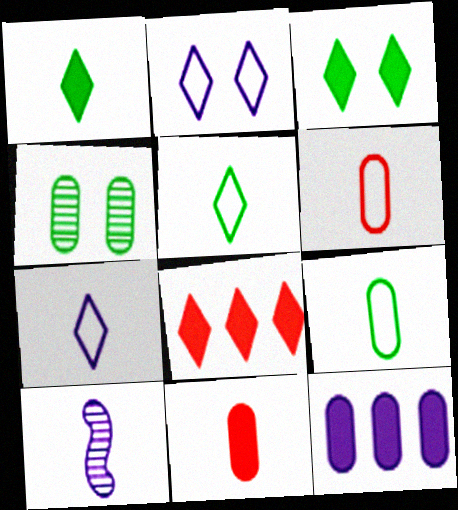[[1, 6, 10], 
[2, 10, 12], 
[4, 6, 12], 
[5, 10, 11]]